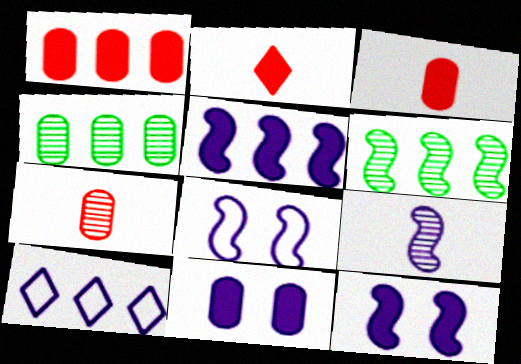[[1, 6, 10], 
[2, 4, 8], 
[5, 8, 9], 
[9, 10, 11]]